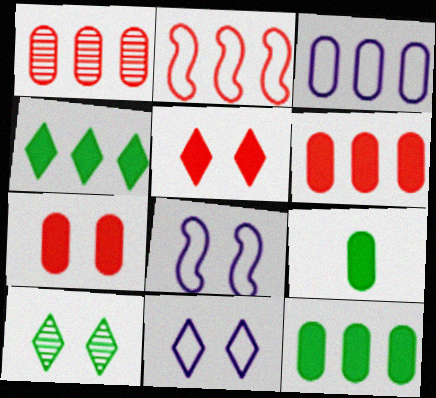[[1, 3, 12], 
[5, 10, 11], 
[7, 8, 10]]